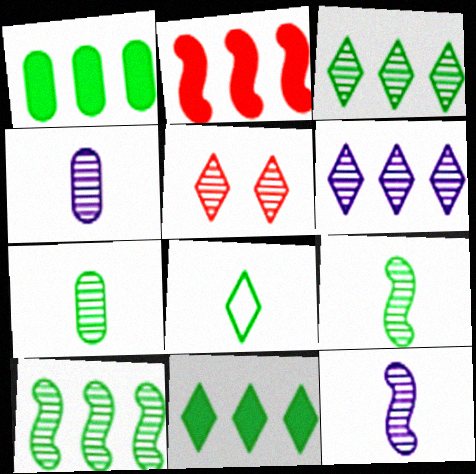[[4, 5, 10]]